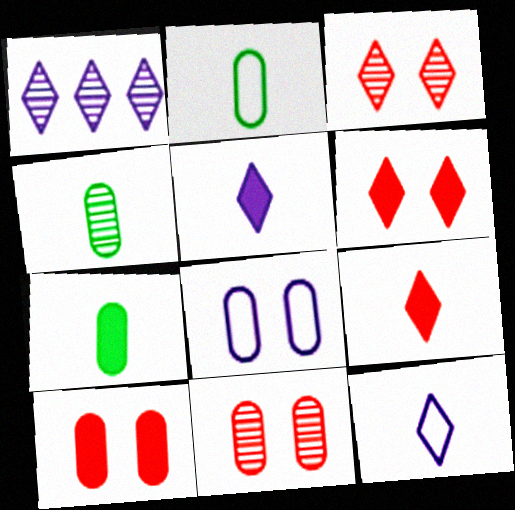[[2, 4, 7]]